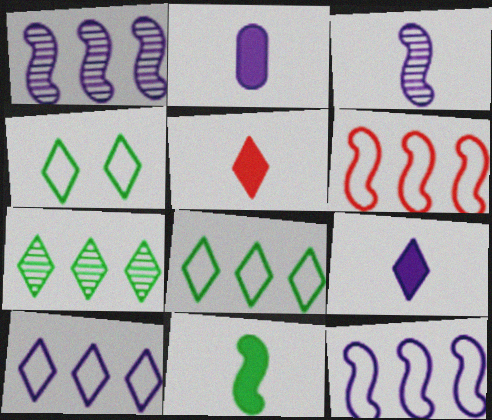[[2, 5, 11]]